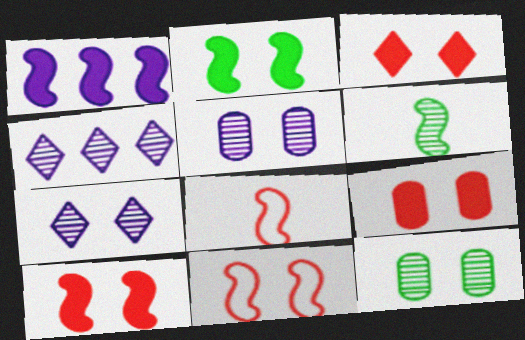[[1, 6, 11], 
[3, 9, 10]]